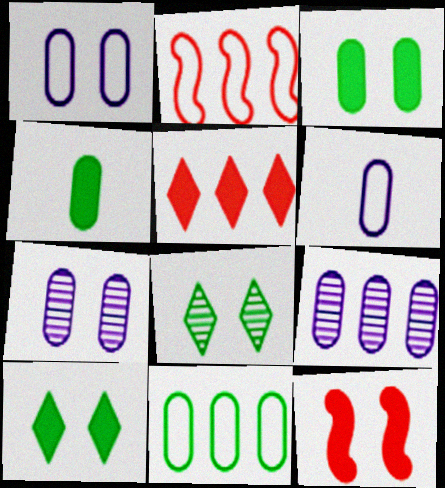[[1, 8, 12]]